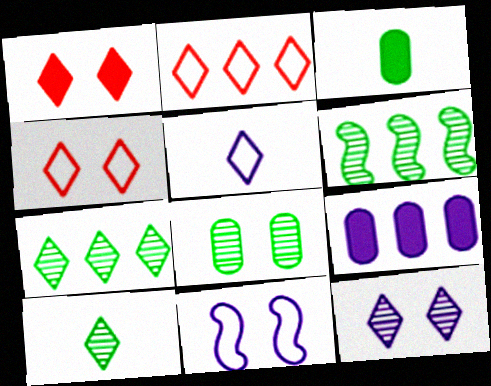[[1, 5, 7], 
[1, 8, 11], 
[2, 6, 9], 
[6, 8, 10]]